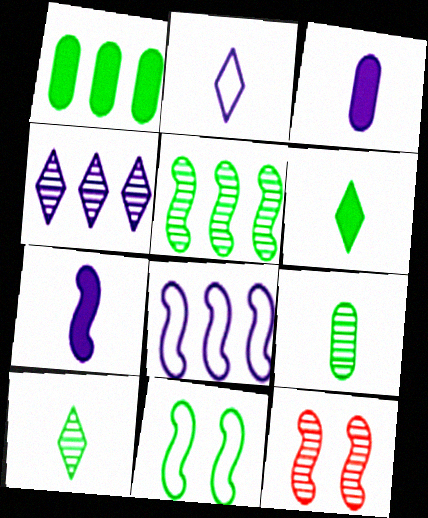[[1, 2, 12], 
[1, 10, 11], 
[4, 9, 12]]